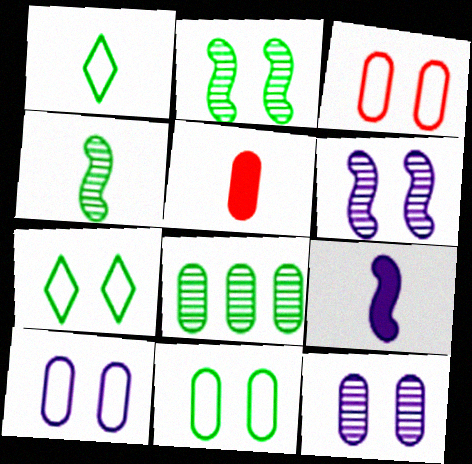[[3, 10, 11], 
[5, 8, 10]]